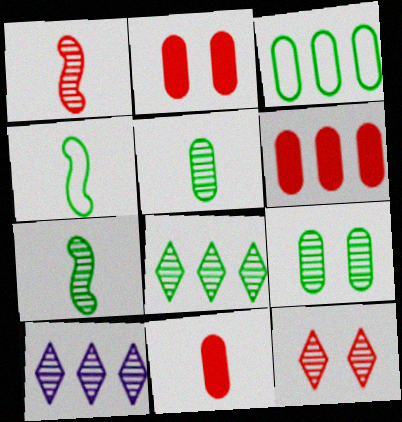[[1, 9, 10], 
[2, 4, 10], 
[2, 6, 11], 
[7, 8, 9]]